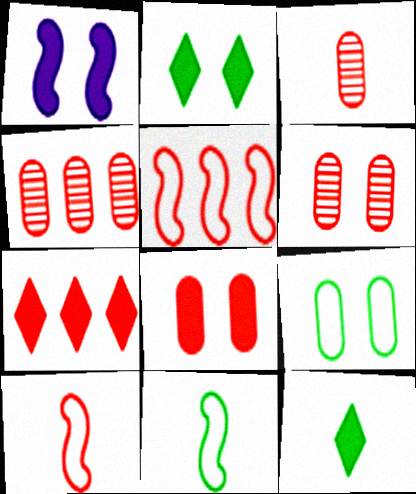[[1, 2, 8], 
[3, 4, 6], 
[4, 5, 7], 
[6, 7, 10]]